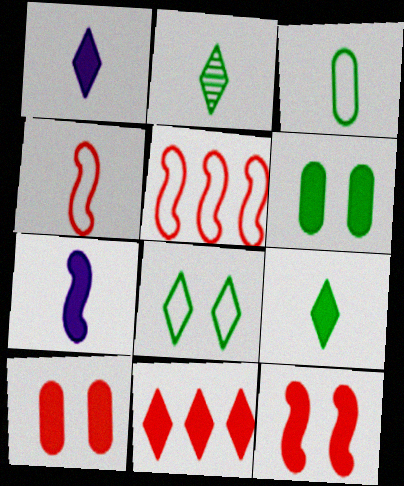[[6, 7, 11]]